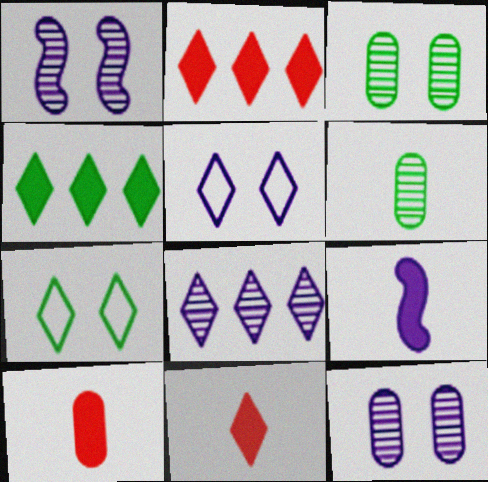[[7, 8, 11]]